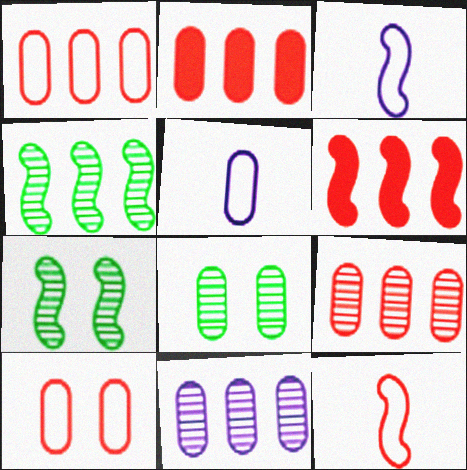[[1, 2, 9], 
[2, 5, 8], 
[3, 6, 7]]